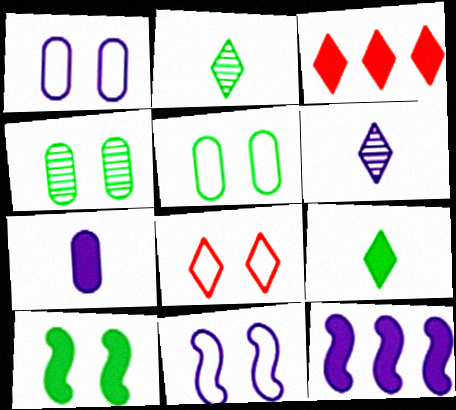[[1, 6, 12], 
[3, 7, 10], 
[5, 8, 11]]